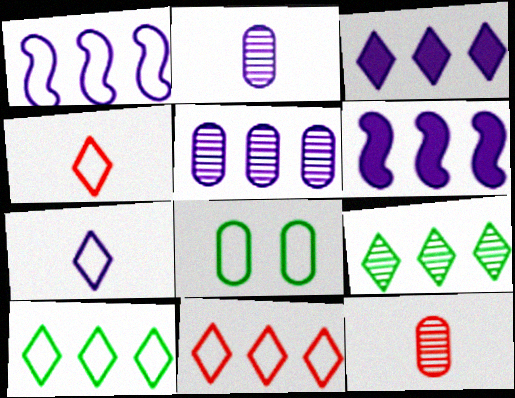[[1, 3, 5], 
[1, 4, 8], 
[3, 9, 11]]